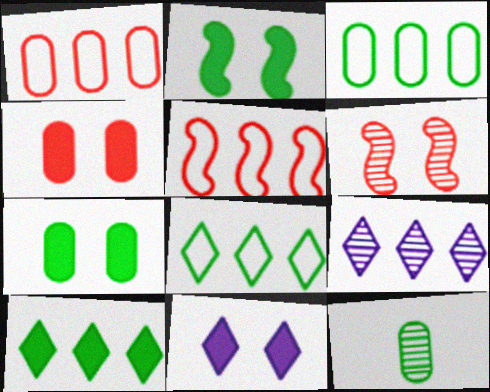[[2, 4, 11], 
[2, 8, 12], 
[3, 7, 12], 
[5, 11, 12], 
[6, 9, 12]]